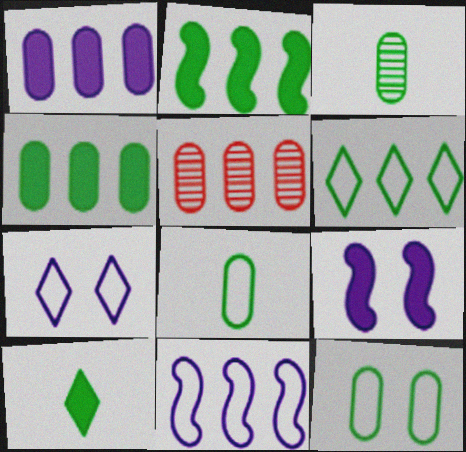[[3, 4, 12]]